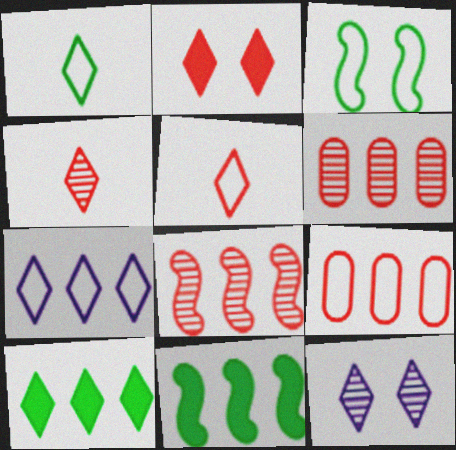[[5, 10, 12], 
[6, 7, 11]]